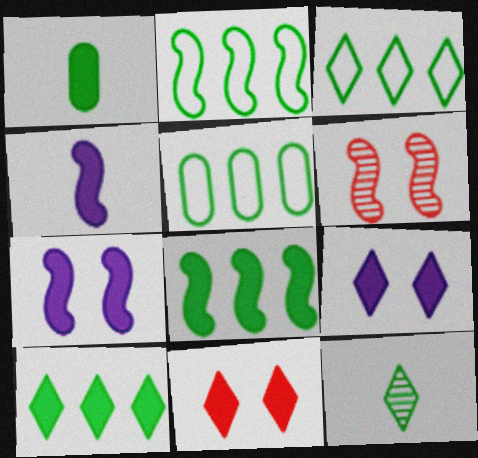[[2, 3, 5], 
[2, 4, 6]]